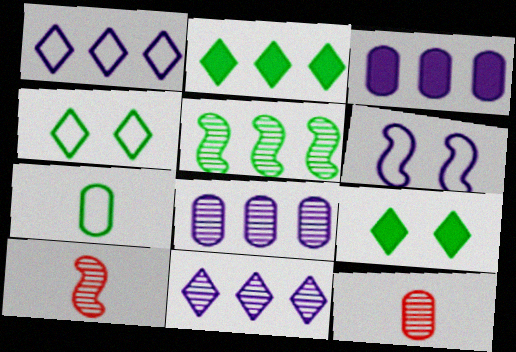[[2, 6, 12], 
[3, 4, 10], 
[5, 7, 9]]